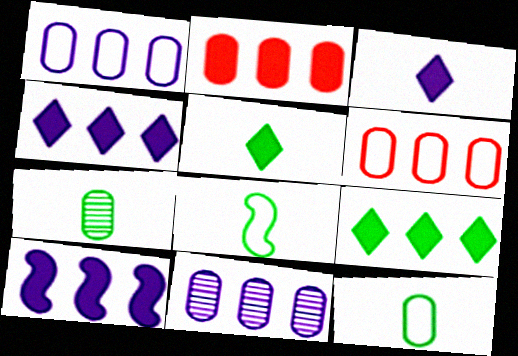[[2, 9, 10], 
[5, 7, 8]]